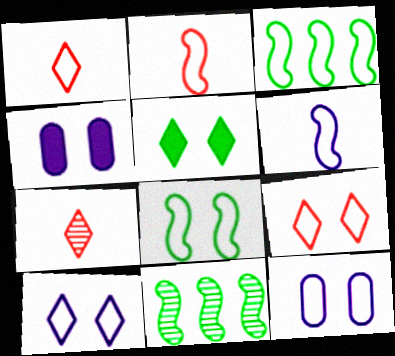[[1, 3, 12], 
[1, 4, 11], 
[3, 4, 7], 
[8, 9, 12]]